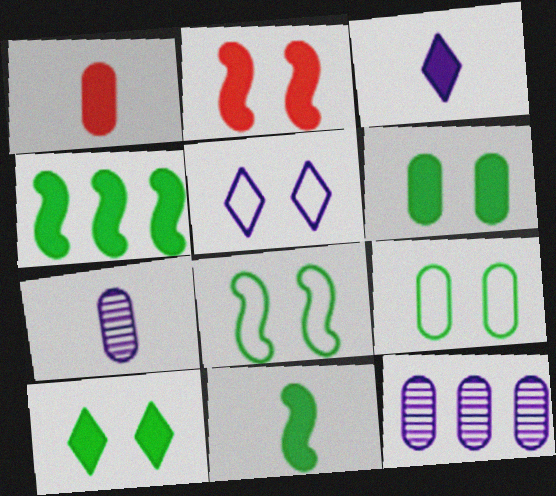[[1, 3, 11], 
[1, 9, 12]]